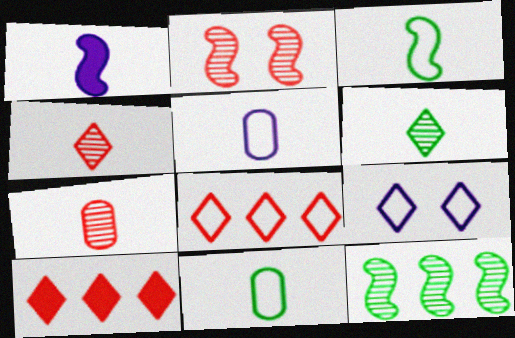[[1, 4, 11], 
[6, 9, 10]]